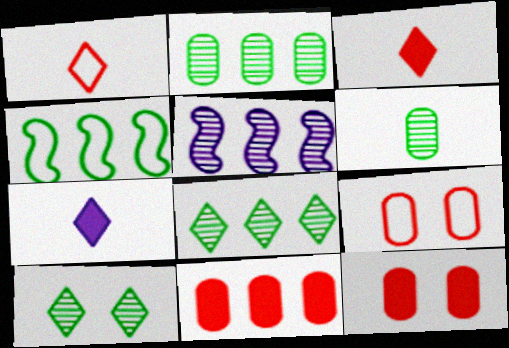[]